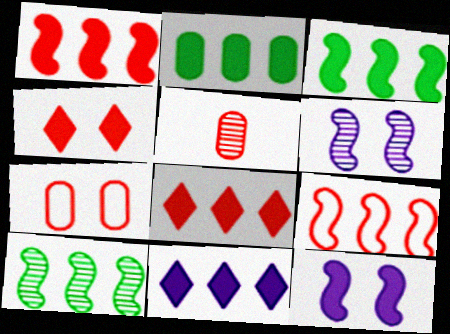[[1, 2, 11], 
[4, 5, 9]]